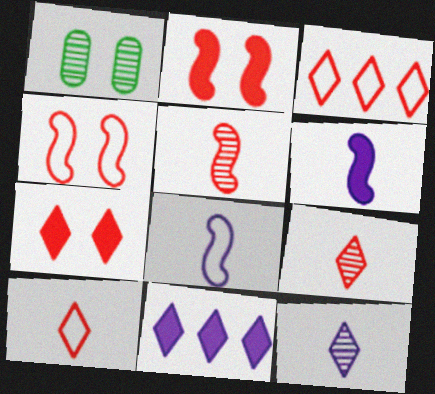[[1, 3, 6], 
[3, 7, 9]]